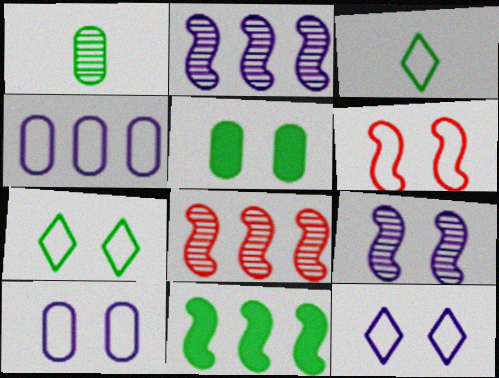[[1, 7, 11], 
[3, 4, 6], 
[6, 7, 10]]